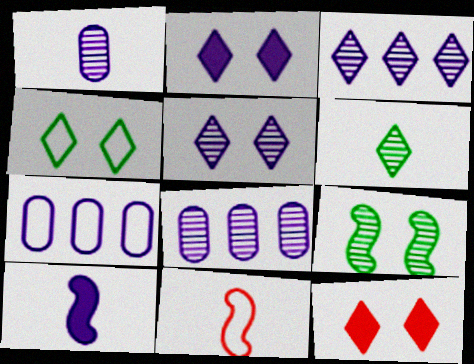[[4, 5, 12], 
[4, 7, 11], 
[5, 7, 10]]